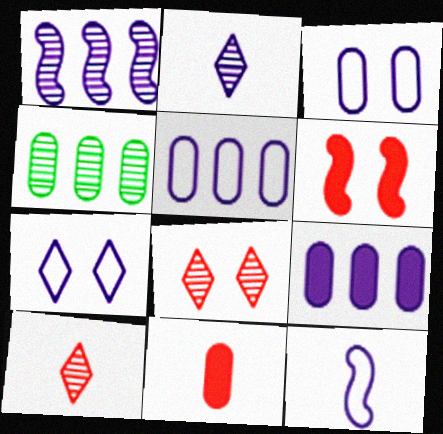[[3, 4, 11], 
[5, 7, 12]]